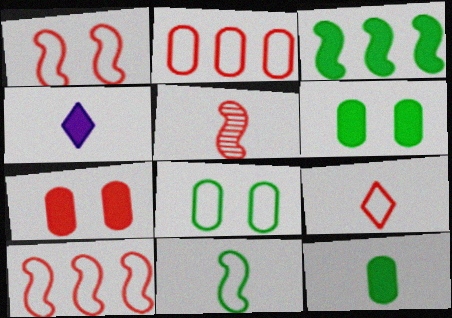[[1, 2, 9], 
[3, 4, 7]]